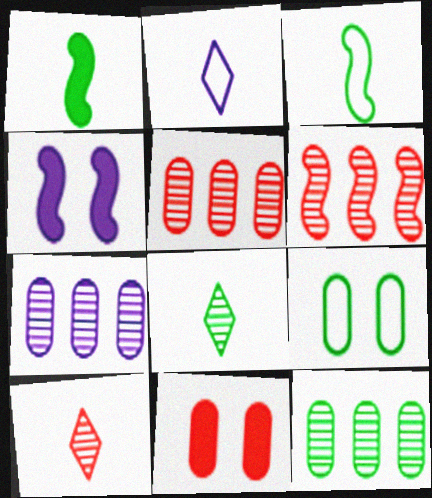[[2, 4, 7], 
[3, 4, 6], 
[5, 7, 12]]